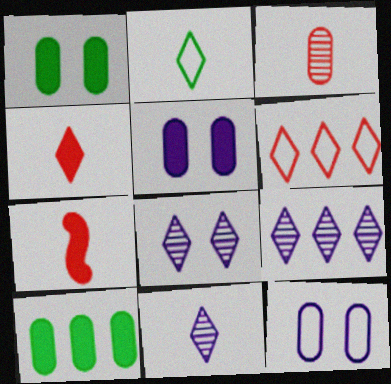[[2, 4, 11], 
[3, 10, 12], 
[8, 9, 11]]